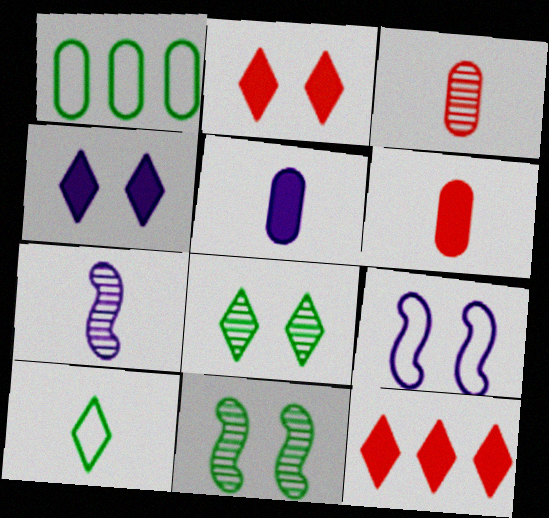[[1, 2, 7], 
[6, 7, 10]]